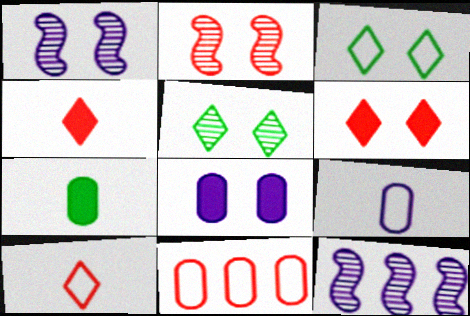[[2, 3, 8], 
[2, 4, 11]]